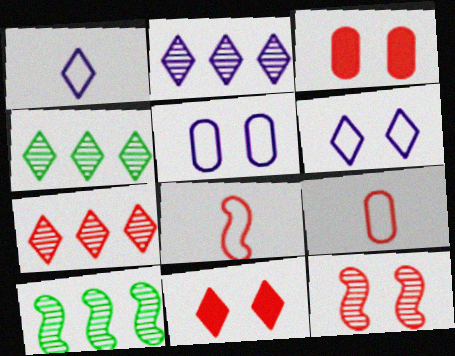[[1, 3, 10], 
[1, 4, 11], 
[2, 4, 7], 
[3, 7, 8]]